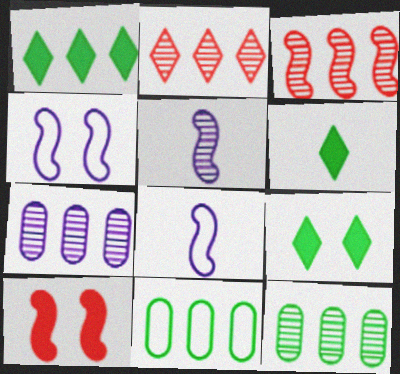[[1, 6, 9]]